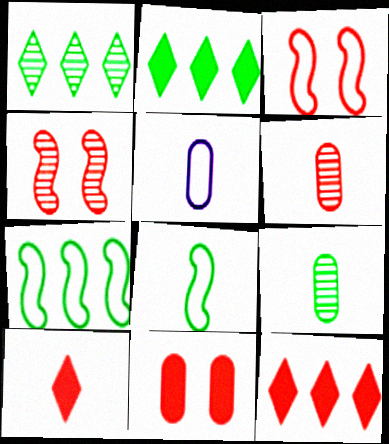[[2, 4, 5], 
[3, 6, 12]]